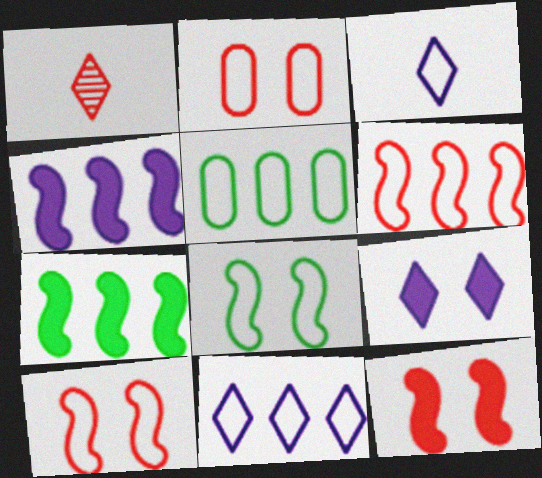[[3, 5, 10], 
[5, 6, 11]]